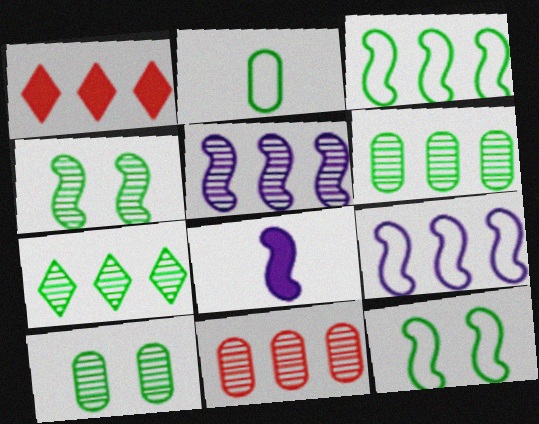[[1, 6, 9], 
[5, 7, 11]]